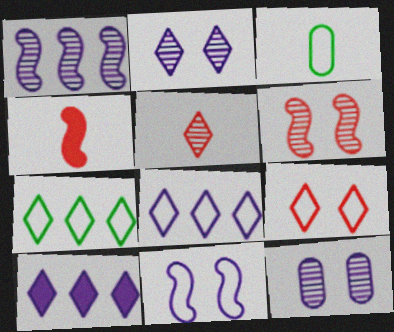[[3, 6, 10], 
[4, 7, 12]]